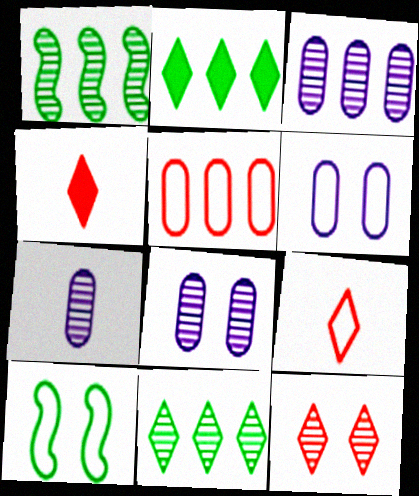[[1, 4, 6], 
[1, 7, 12], 
[3, 4, 10], 
[3, 7, 8]]